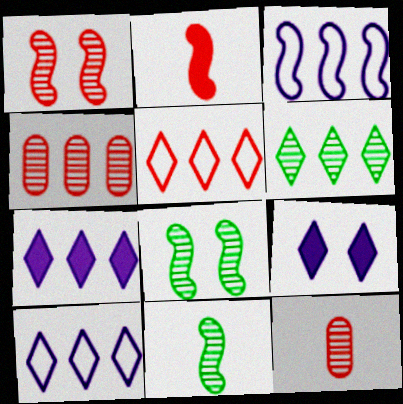[[2, 3, 8], 
[5, 6, 7]]